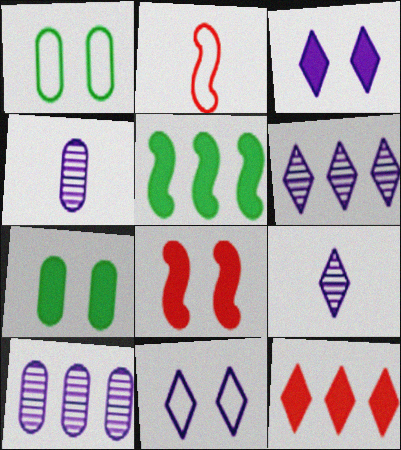[[2, 6, 7], 
[3, 7, 8]]